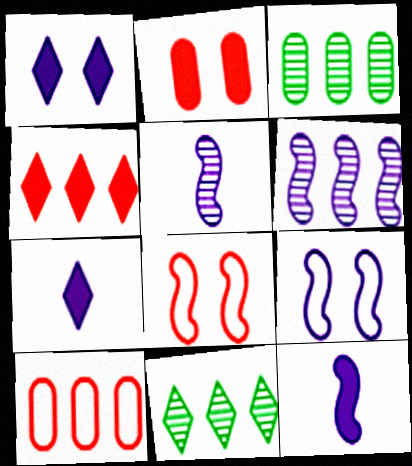[[3, 7, 8], 
[6, 9, 12]]